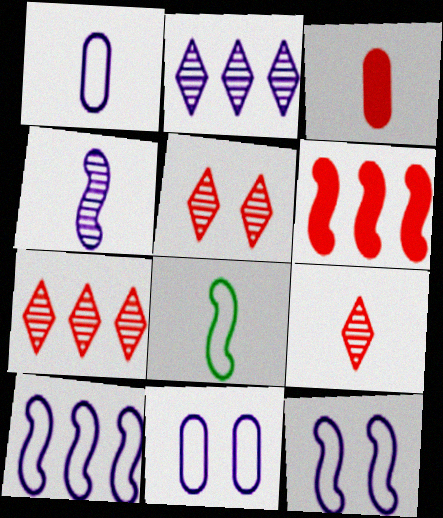[[5, 7, 9]]